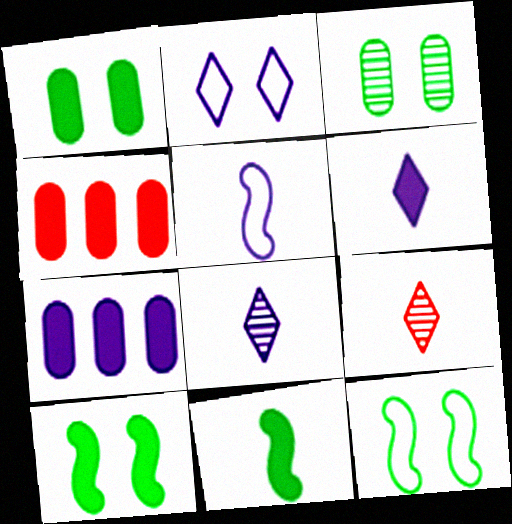[[4, 6, 10], 
[4, 8, 12], 
[7, 9, 12]]